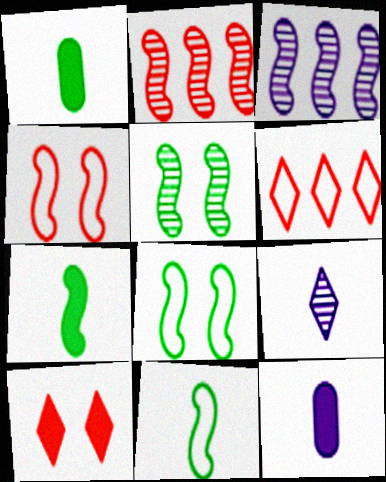[[3, 4, 7], 
[5, 6, 12]]